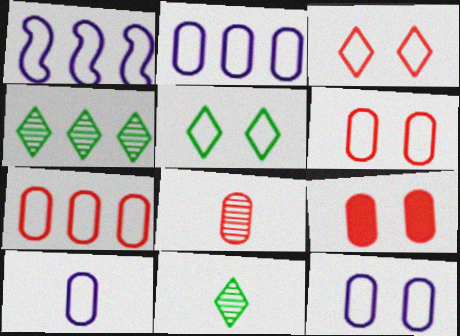[[1, 9, 11], 
[2, 10, 12], 
[7, 8, 9]]